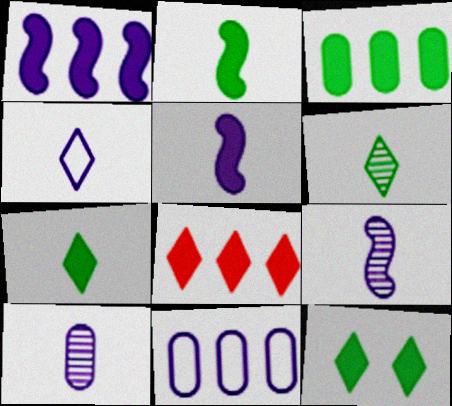[[1, 3, 8], 
[2, 3, 12], 
[4, 5, 10]]